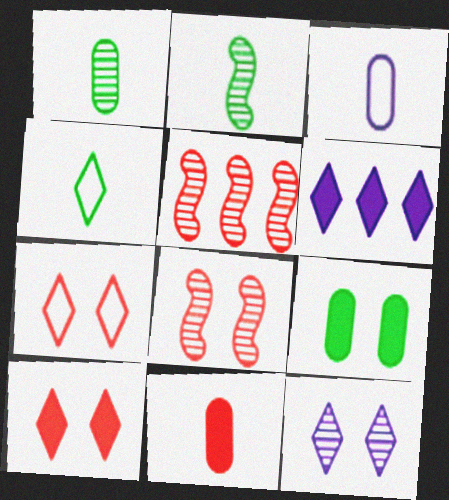[[1, 3, 11], 
[1, 5, 12], 
[5, 7, 11]]